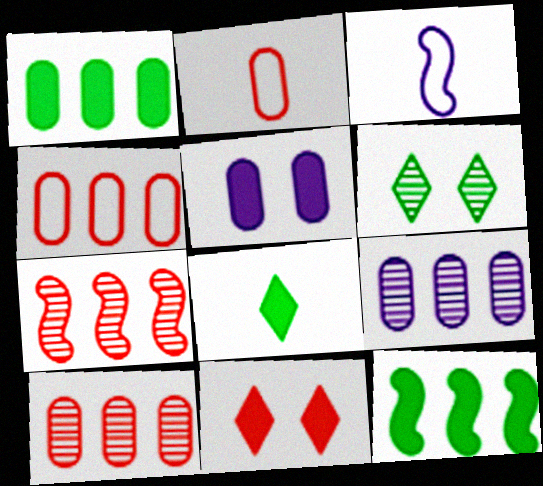[[1, 4, 9], 
[2, 7, 11]]